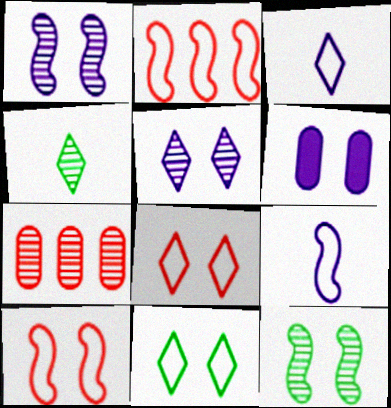[[1, 4, 7], 
[2, 4, 6], 
[6, 8, 12]]